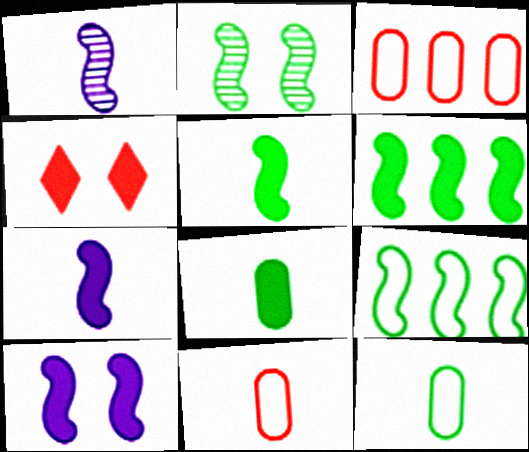[[2, 5, 9]]